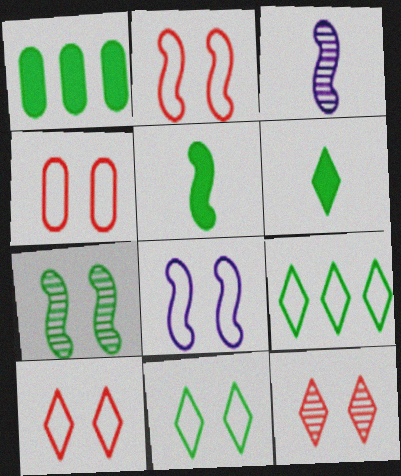[[1, 3, 10], 
[2, 4, 10], 
[4, 8, 11]]